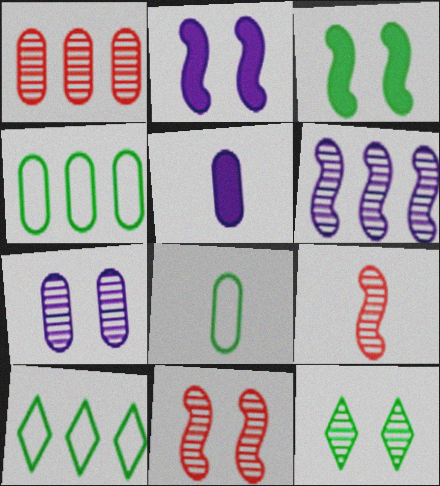[[5, 10, 11], 
[7, 11, 12]]